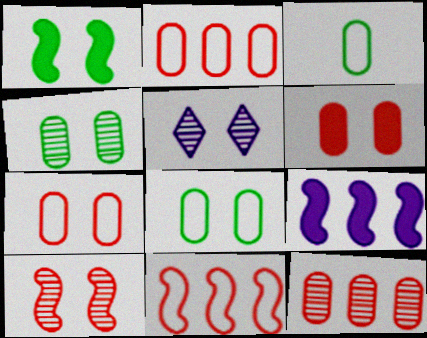[[1, 5, 7], 
[4, 5, 10]]